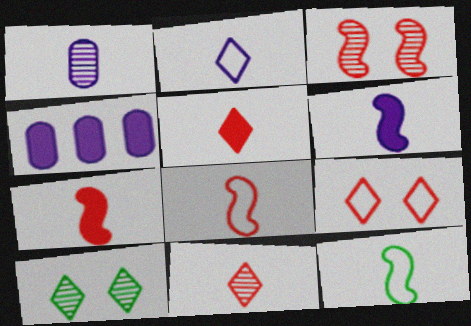[[1, 2, 6], 
[1, 5, 12], 
[4, 8, 10]]